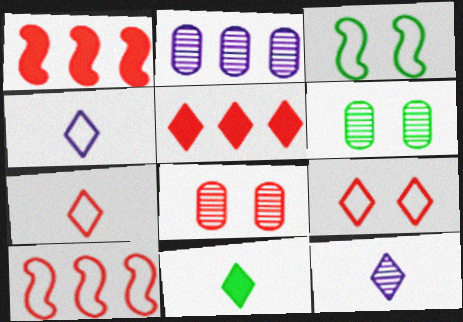[[1, 4, 6], 
[1, 7, 8], 
[7, 11, 12]]